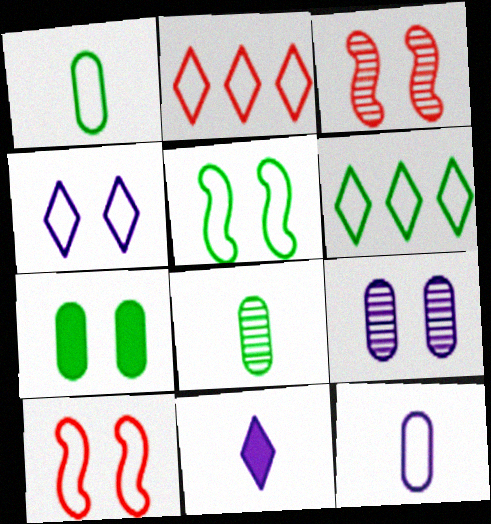[[1, 5, 6], 
[2, 5, 12], 
[3, 4, 7], 
[6, 10, 12]]